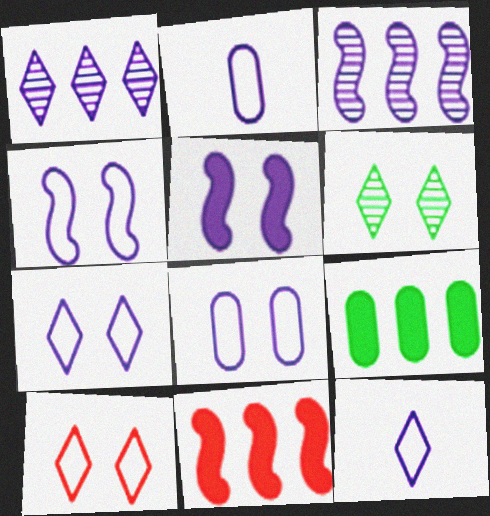[[1, 2, 5], 
[2, 6, 11], 
[4, 7, 8]]